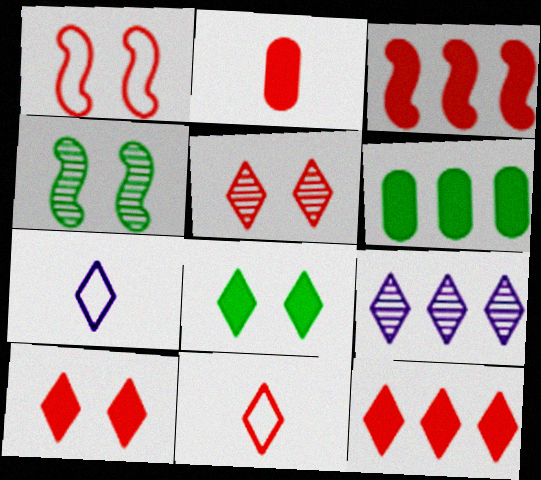[[2, 3, 10], 
[5, 11, 12], 
[8, 9, 11]]